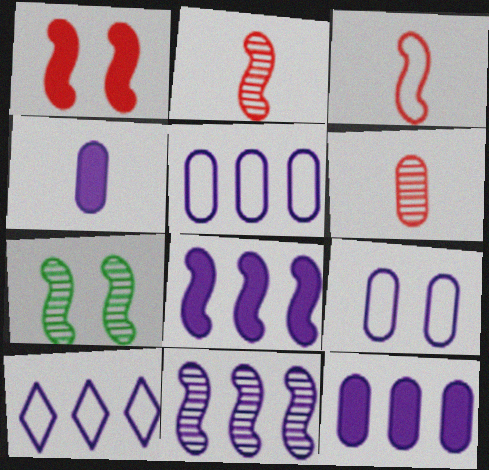[[2, 7, 11], 
[3, 7, 8], 
[10, 11, 12]]